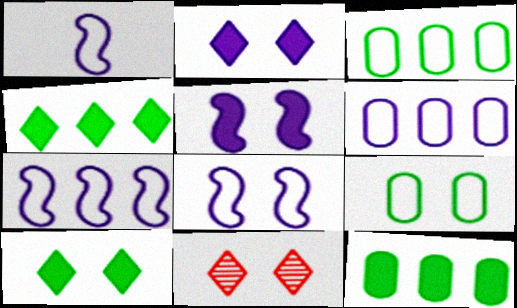[[1, 7, 8], 
[1, 11, 12], 
[5, 9, 11]]